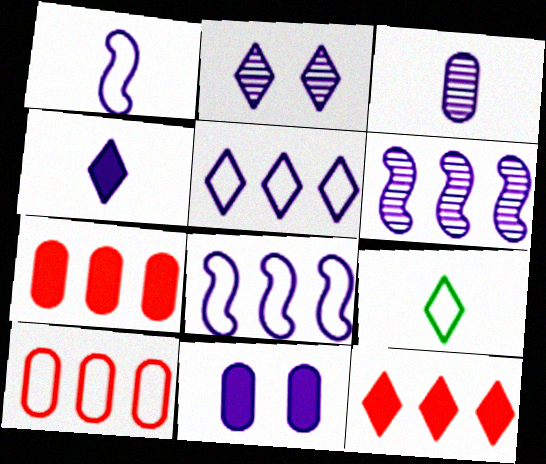[[1, 3, 4], 
[2, 3, 6], 
[2, 4, 5], 
[2, 9, 12]]